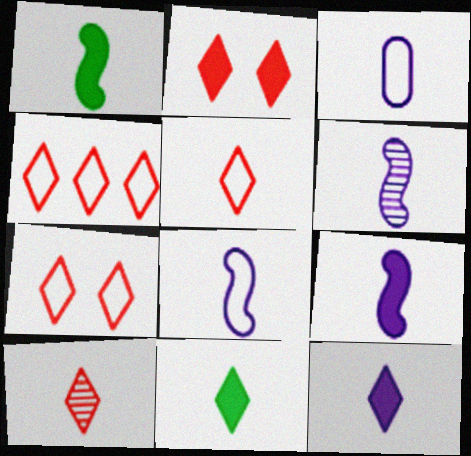[[1, 3, 10], 
[2, 4, 10], 
[3, 6, 12], 
[4, 5, 7], 
[6, 8, 9]]